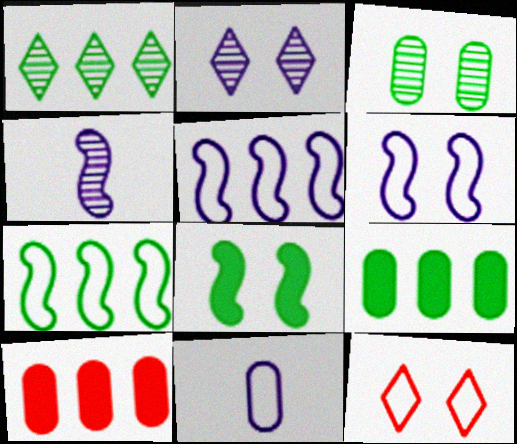[[1, 5, 10], 
[1, 7, 9], 
[3, 10, 11], 
[4, 9, 12], 
[7, 11, 12]]